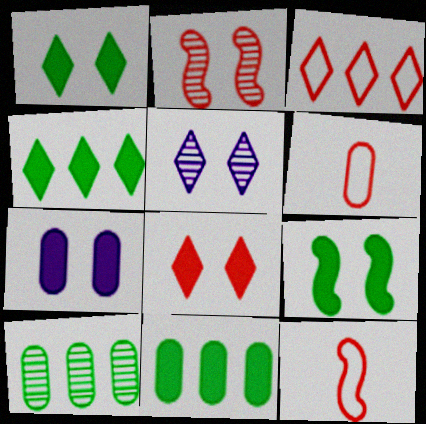[[5, 11, 12], 
[6, 7, 10], 
[7, 8, 9]]